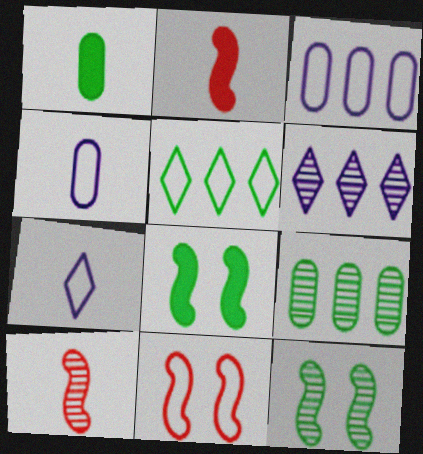[[1, 5, 12], 
[1, 6, 11], 
[1, 7, 10], 
[4, 5, 11]]